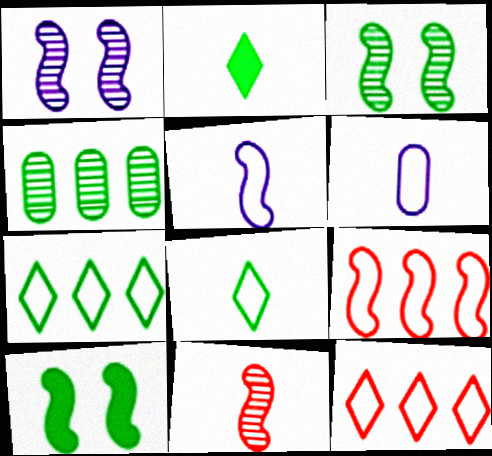[[2, 6, 11], 
[4, 8, 10]]